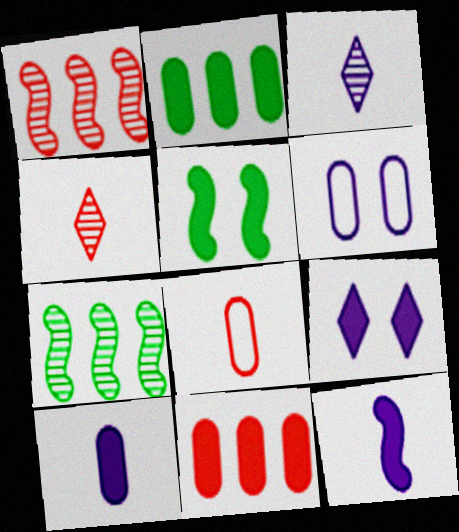[[7, 8, 9]]